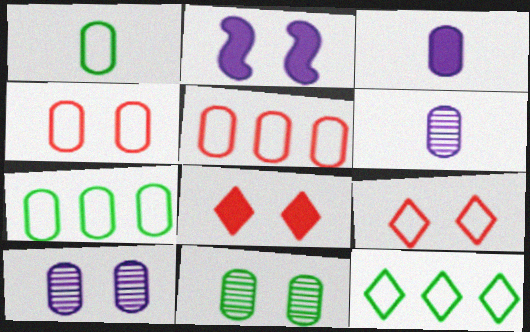[[2, 9, 11], 
[3, 5, 11]]